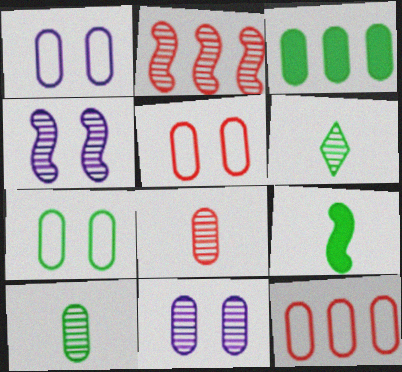[[1, 3, 8], 
[1, 5, 7], 
[2, 6, 11], 
[3, 7, 10]]